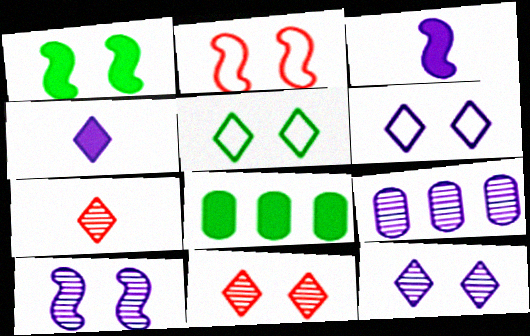[[1, 2, 10], 
[3, 6, 9]]